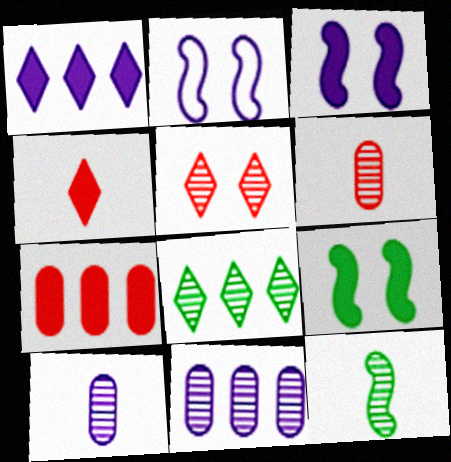[[1, 2, 10], 
[5, 11, 12]]